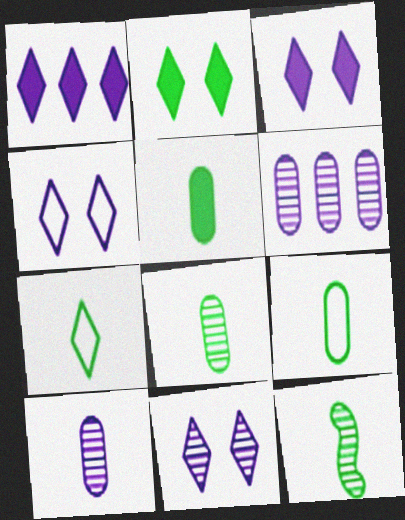[[3, 4, 11], 
[5, 7, 12], 
[5, 8, 9]]